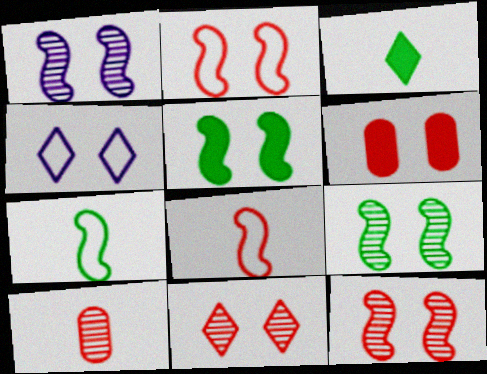[[1, 2, 5], 
[1, 9, 12], 
[2, 6, 11], 
[4, 6, 9]]